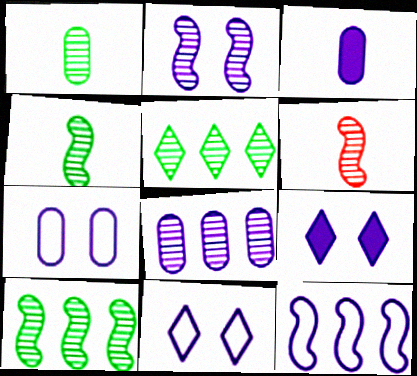[[2, 6, 10], 
[2, 7, 9], 
[3, 7, 8]]